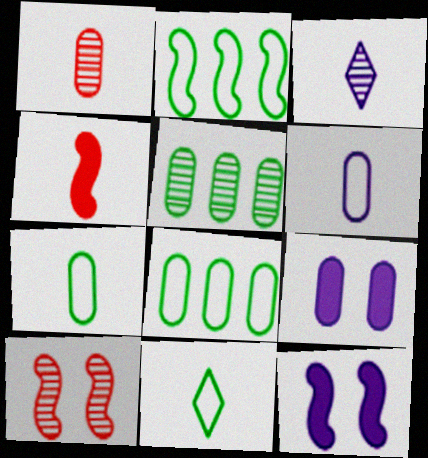[[1, 8, 9], 
[3, 4, 7], 
[3, 5, 10]]